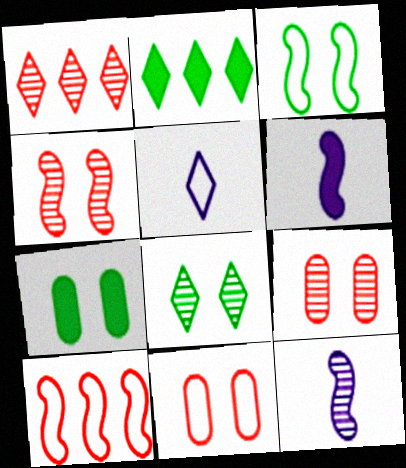[[2, 11, 12], 
[3, 7, 8]]